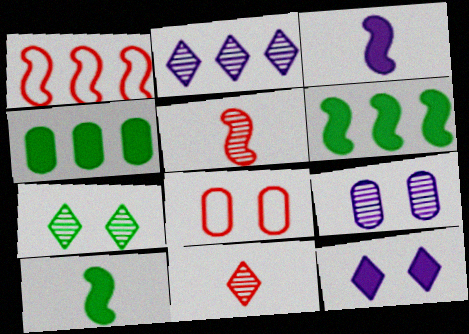[[1, 2, 4], 
[2, 7, 11], 
[2, 8, 10]]